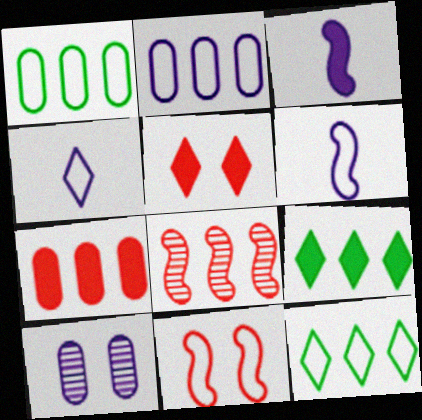[[1, 4, 11], 
[2, 8, 9]]